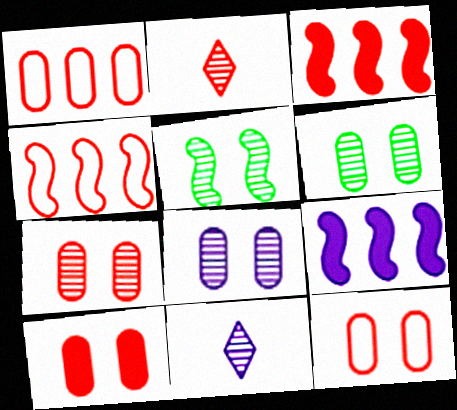[[2, 3, 12], 
[2, 4, 10], 
[6, 7, 8], 
[7, 10, 12]]